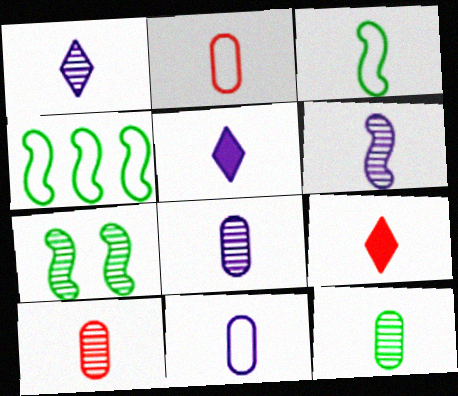[[1, 6, 8], 
[3, 5, 10], 
[3, 8, 9], 
[5, 6, 11], 
[8, 10, 12]]